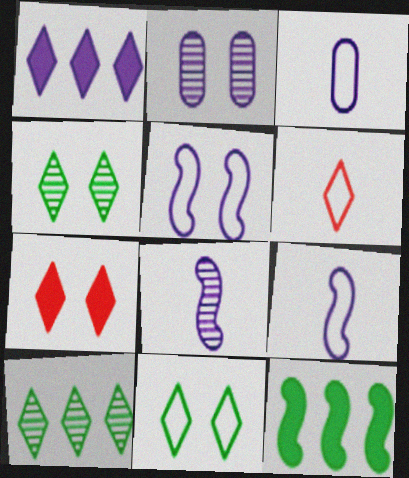[[1, 2, 9], 
[1, 4, 6], 
[2, 6, 12]]